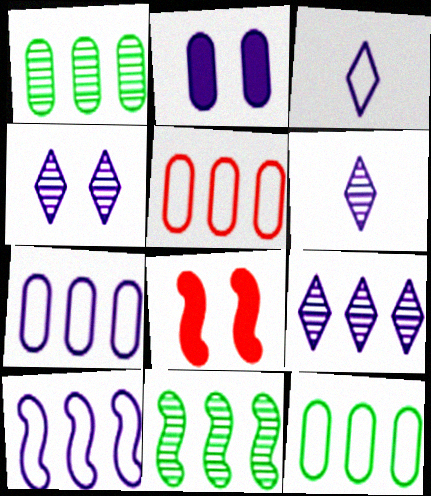[[1, 3, 8], 
[2, 6, 10], 
[4, 6, 9], 
[5, 7, 12], 
[6, 8, 12]]